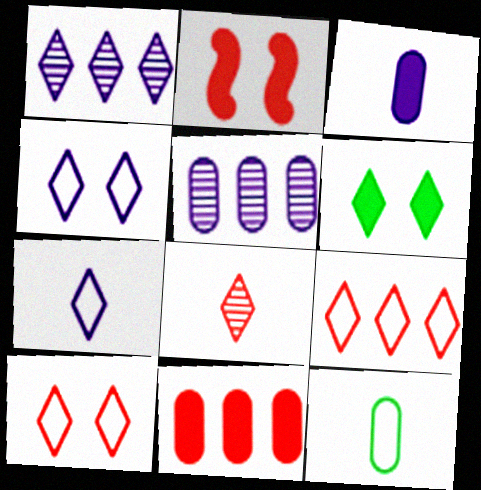[[1, 2, 12]]